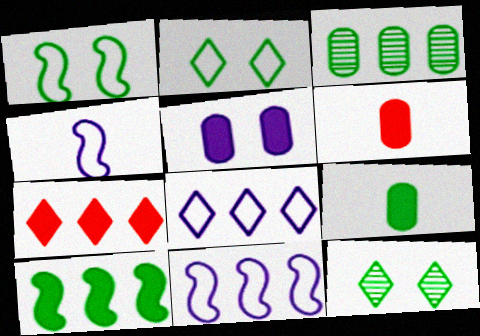[[3, 7, 11], 
[6, 11, 12]]